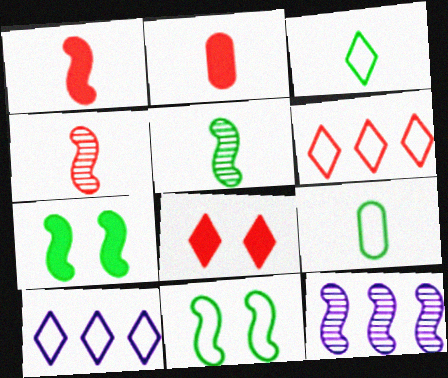[[1, 11, 12], 
[8, 9, 12]]